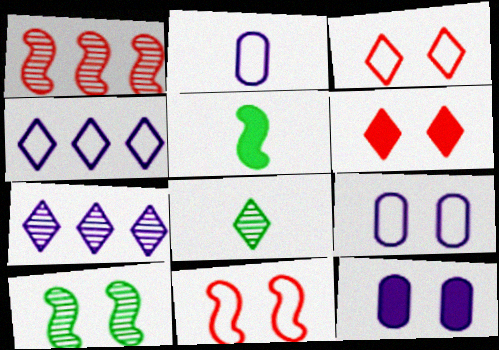[[3, 10, 12], 
[4, 6, 8], 
[6, 9, 10]]